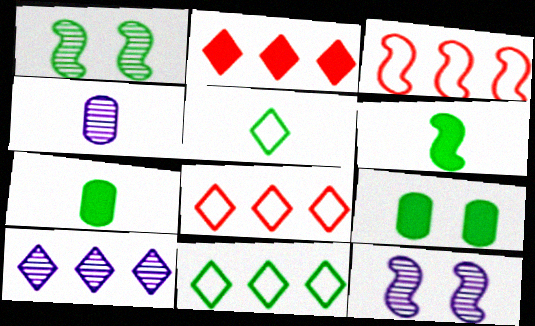[[1, 7, 11], 
[2, 10, 11], 
[3, 6, 12], 
[4, 10, 12], 
[7, 8, 12]]